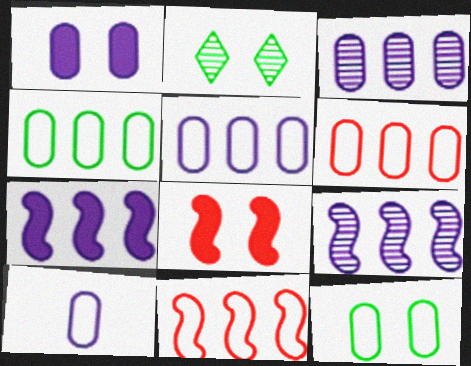[[1, 3, 10], 
[4, 5, 6], 
[6, 10, 12]]